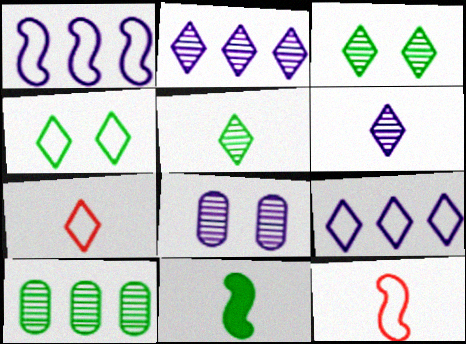[[4, 7, 9], 
[4, 10, 11]]